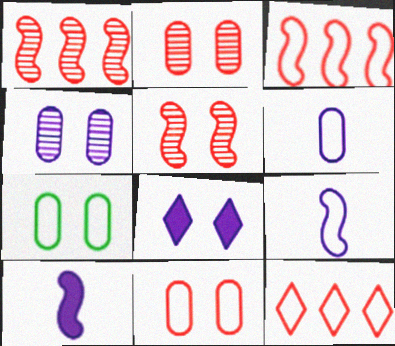[[5, 7, 8], 
[7, 9, 12]]